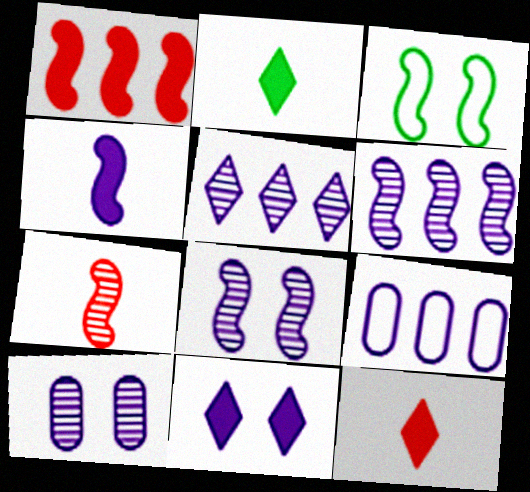[]